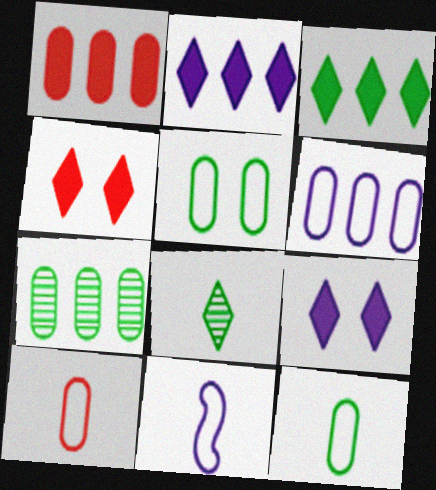[[1, 6, 7], 
[4, 7, 11], 
[5, 6, 10]]